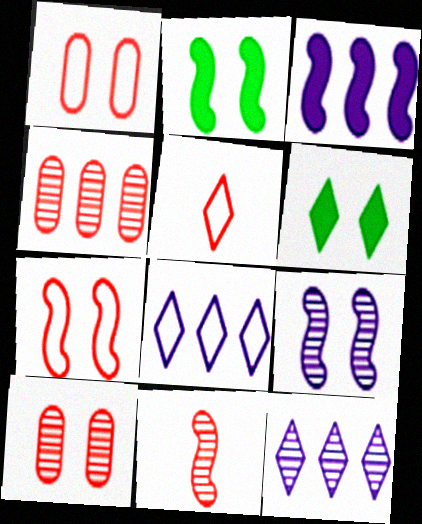[[1, 6, 9], 
[2, 7, 9], 
[5, 6, 12]]